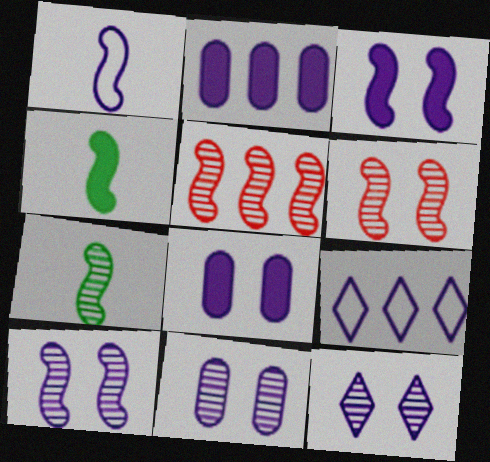[[1, 2, 12], 
[5, 7, 10], 
[10, 11, 12]]